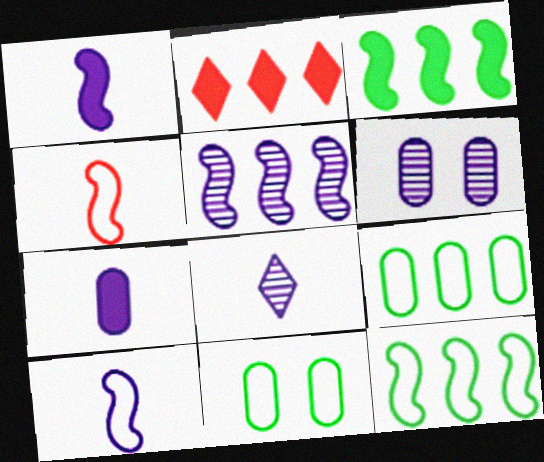[[2, 5, 9], 
[5, 6, 8], 
[7, 8, 10]]